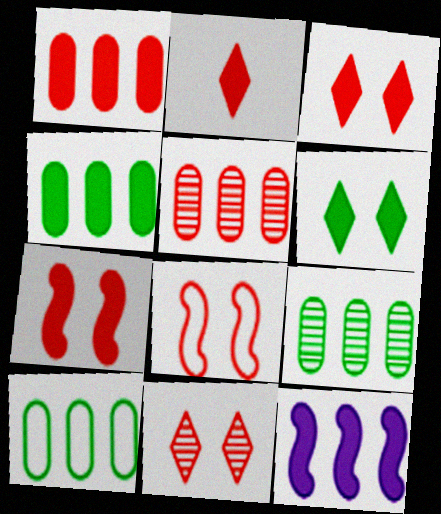[[1, 2, 7], 
[2, 5, 8], 
[4, 9, 10]]